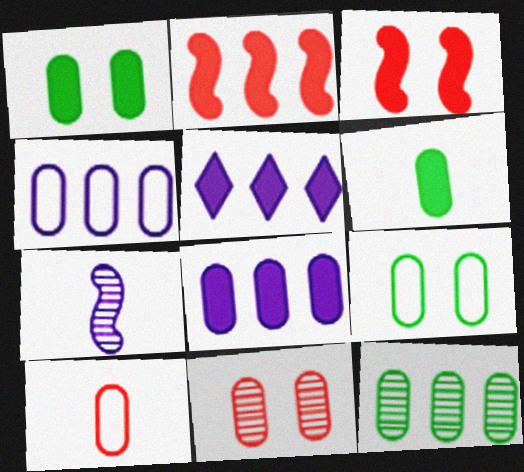[[3, 5, 6], 
[4, 6, 11], 
[4, 9, 10], 
[6, 9, 12]]